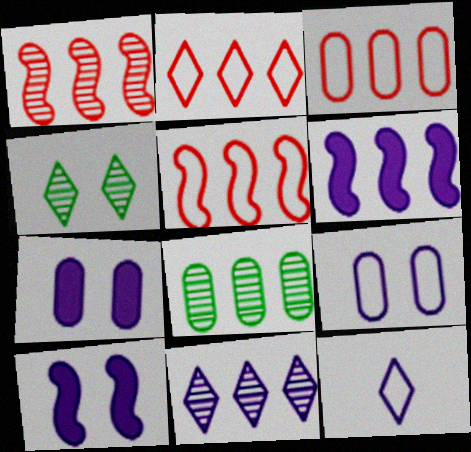[[1, 8, 11], 
[2, 3, 5], 
[2, 6, 8]]